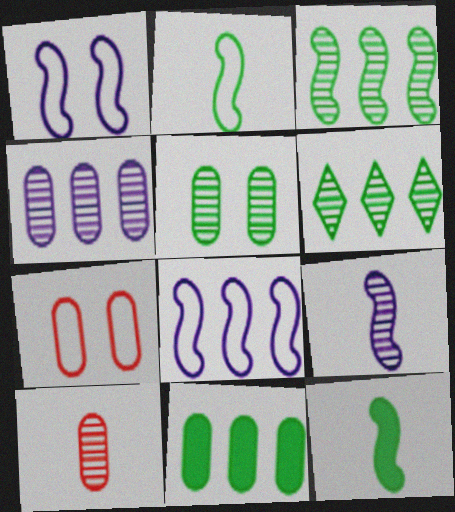[[4, 5, 10]]